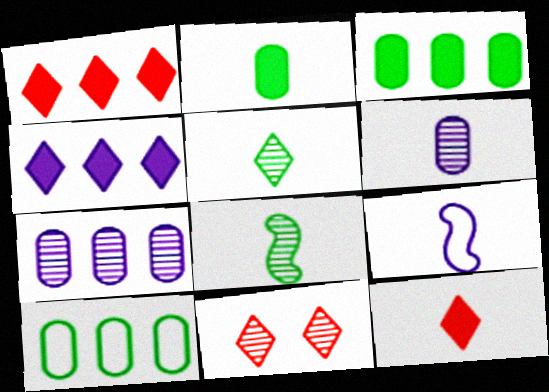[[3, 9, 11], 
[7, 8, 11]]